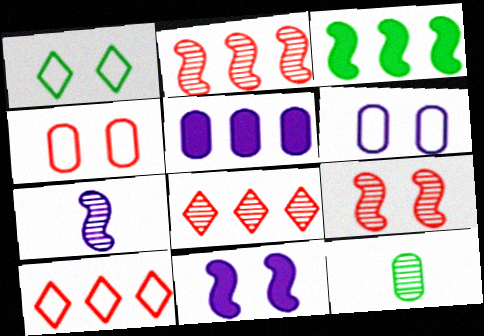[[1, 3, 12], 
[4, 5, 12], 
[10, 11, 12]]